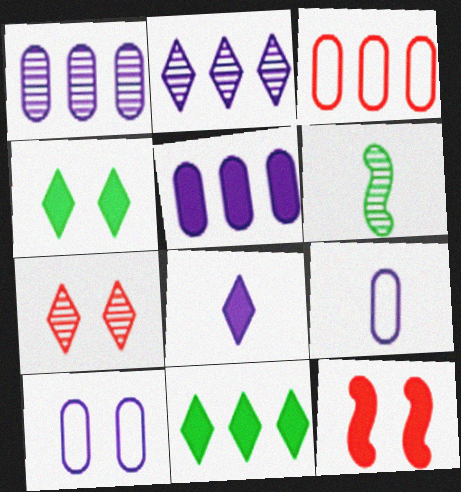[[1, 6, 7]]